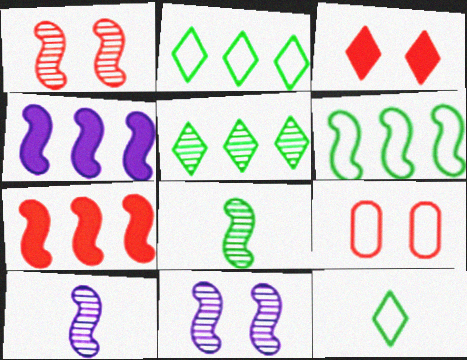[[1, 3, 9]]